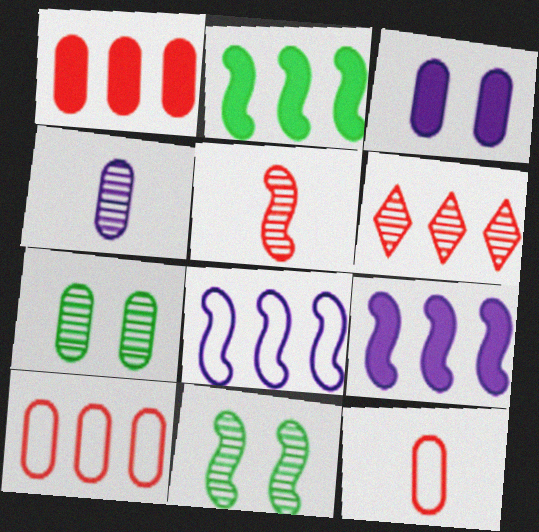[[4, 6, 11]]